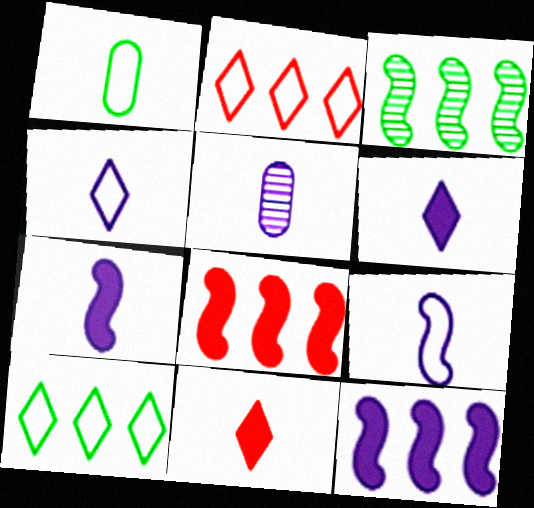[[4, 5, 7], 
[5, 6, 9]]